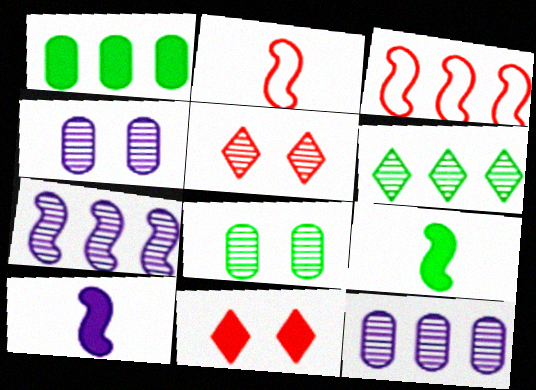[[1, 10, 11]]